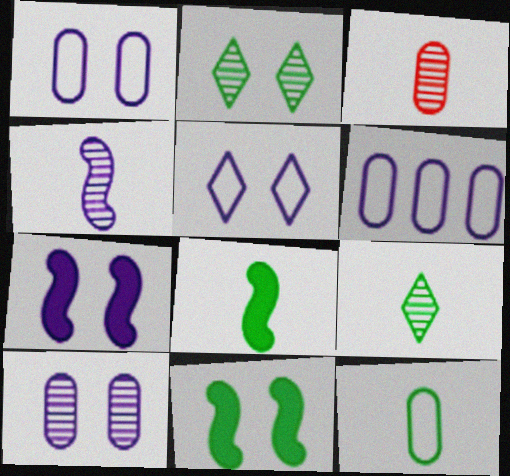[[3, 4, 9], 
[5, 7, 10], 
[8, 9, 12]]